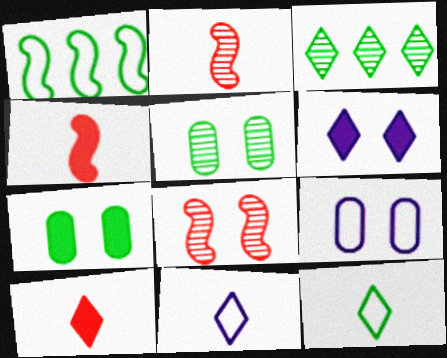[[3, 4, 9]]